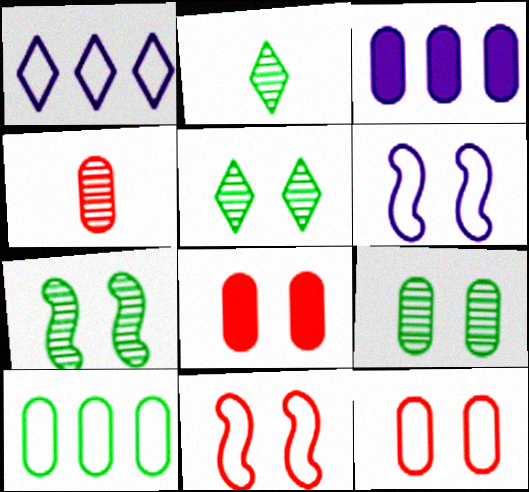[[2, 3, 11], 
[5, 6, 8], 
[5, 7, 9]]